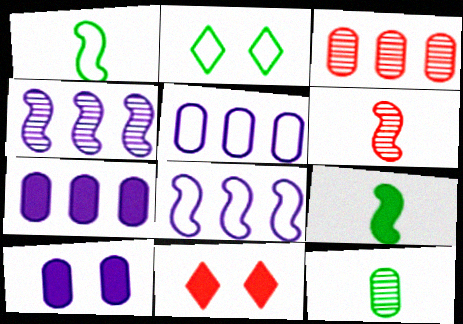[[2, 6, 7], 
[7, 9, 11], 
[8, 11, 12]]